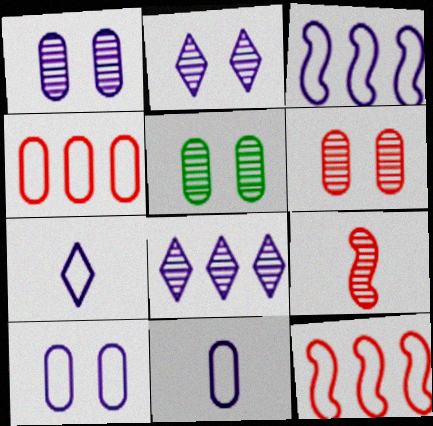[[1, 5, 6], 
[3, 7, 10], 
[5, 8, 9]]